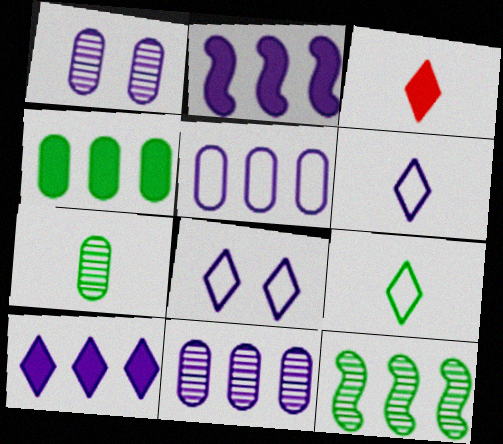[[1, 2, 6]]